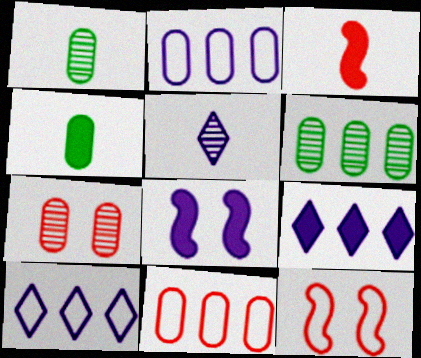[[1, 9, 12], 
[2, 4, 7], 
[2, 5, 8]]